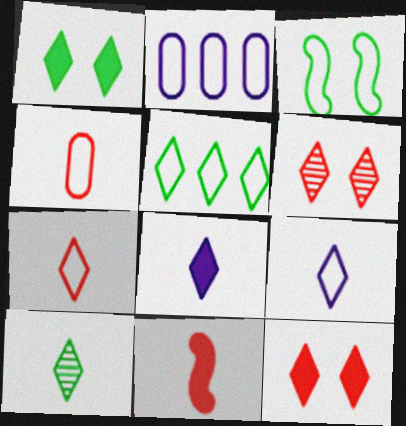[[1, 5, 10], 
[2, 3, 7], 
[5, 6, 8], 
[7, 8, 10]]